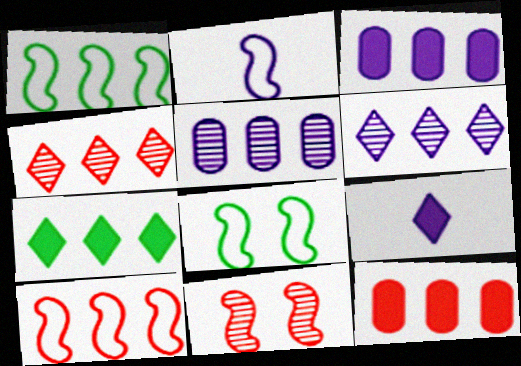[[1, 3, 4], 
[1, 6, 12], 
[2, 8, 10], 
[4, 10, 12], 
[5, 7, 10]]